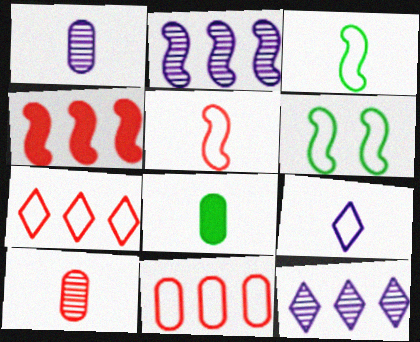[[6, 9, 11]]